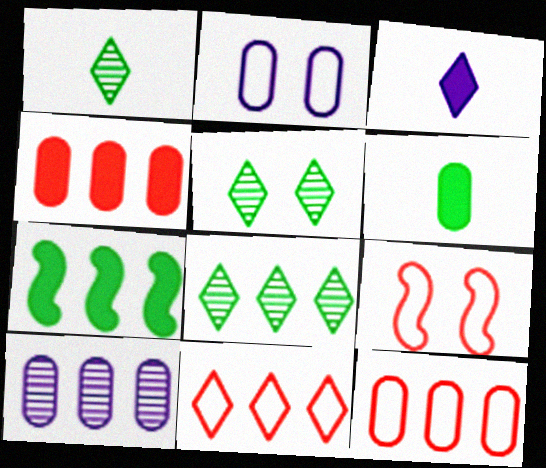[[1, 5, 8], 
[3, 5, 11], 
[7, 10, 11]]